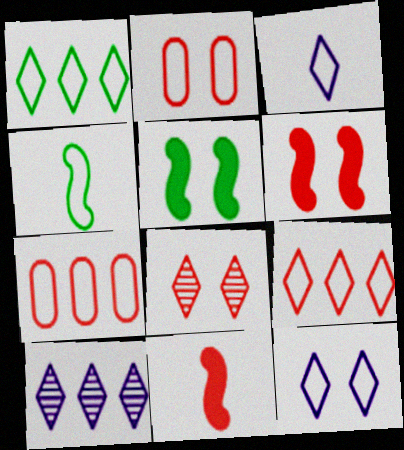[[2, 6, 8], 
[4, 7, 12], 
[7, 8, 11]]